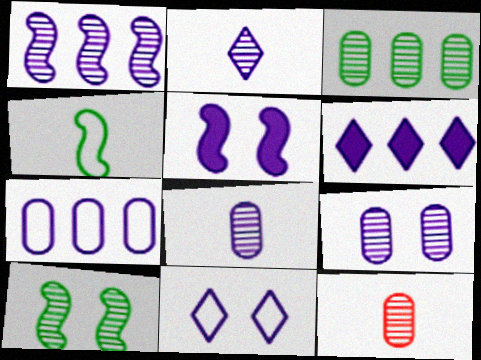[[1, 2, 9], 
[1, 6, 7], 
[2, 5, 7], 
[2, 6, 11], 
[3, 9, 12], 
[5, 9, 11]]